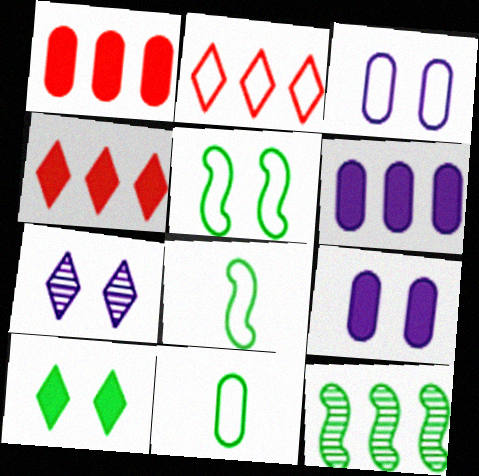[[1, 7, 8], 
[2, 3, 8], 
[2, 6, 12], 
[10, 11, 12]]